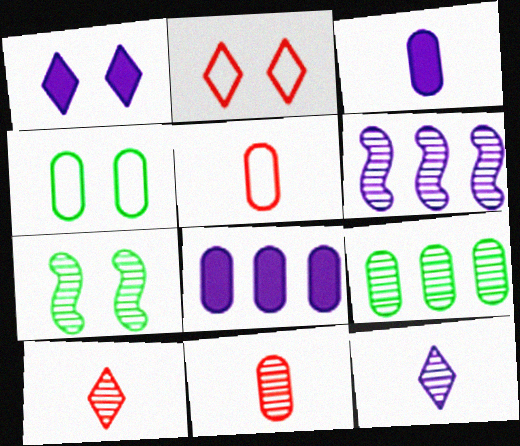[[4, 8, 11]]